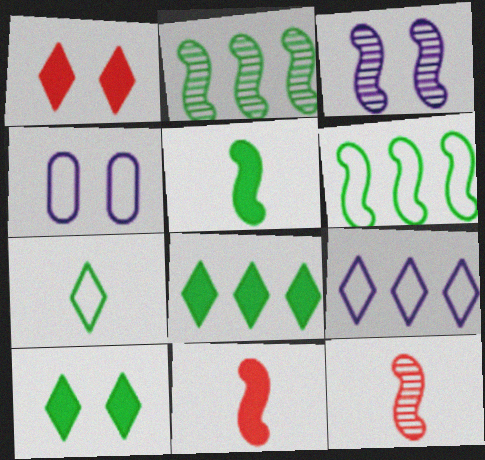[[2, 3, 12], 
[3, 6, 11], 
[4, 8, 12]]